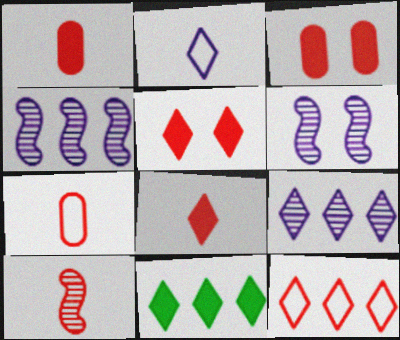[[3, 10, 12], 
[6, 7, 11], 
[7, 8, 10], 
[9, 11, 12]]